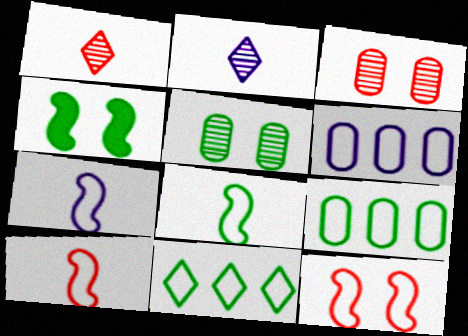[[1, 4, 6], 
[7, 8, 10]]